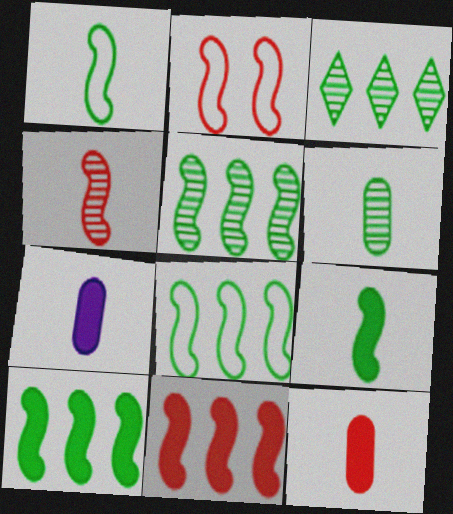[[2, 3, 7], 
[2, 4, 11], 
[5, 8, 10]]